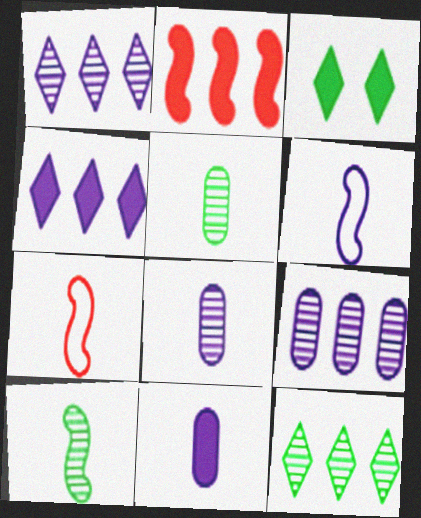[[2, 3, 11], 
[3, 7, 9]]